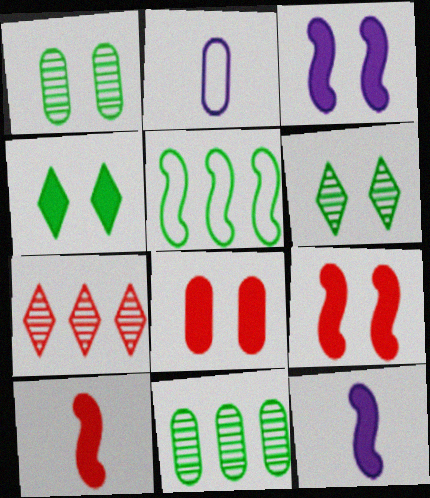[[2, 8, 11], 
[3, 4, 8]]